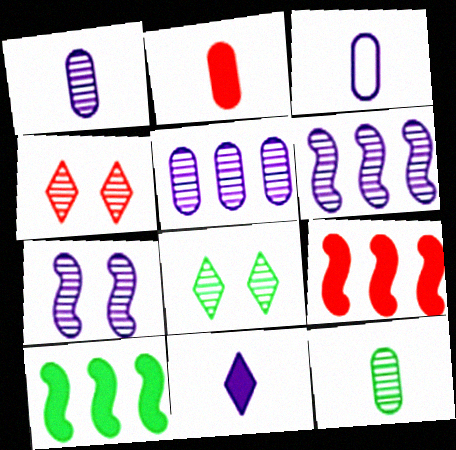[[2, 3, 12], 
[3, 4, 10], 
[3, 8, 9], 
[4, 6, 12]]